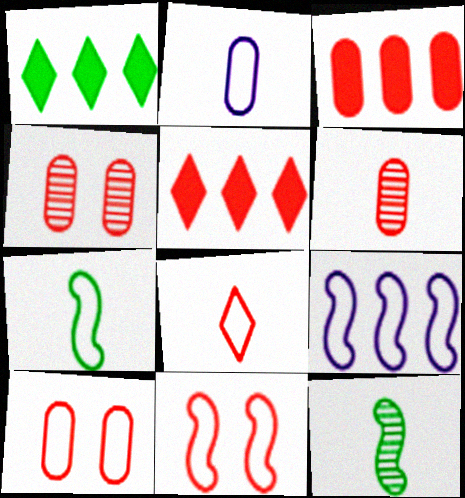[[2, 7, 8], 
[3, 6, 10], 
[5, 6, 11], 
[7, 9, 11]]